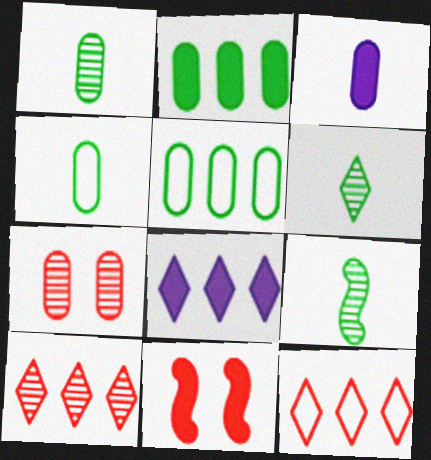[[1, 6, 9], 
[3, 5, 7]]